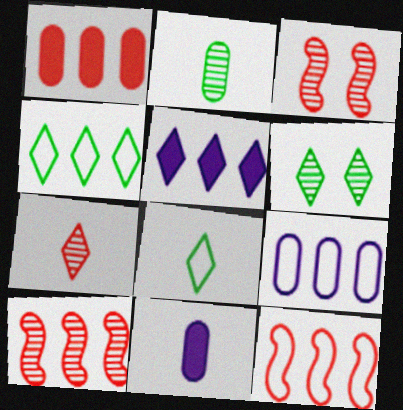[[3, 4, 11], 
[4, 9, 12], 
[6, 11, 12]]